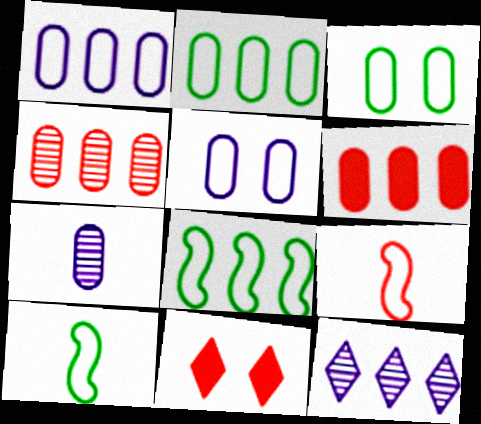[[3, 6, 7], 
[4, 9, 11], 
[6, 8, 12], 
[7, 8, 11]]